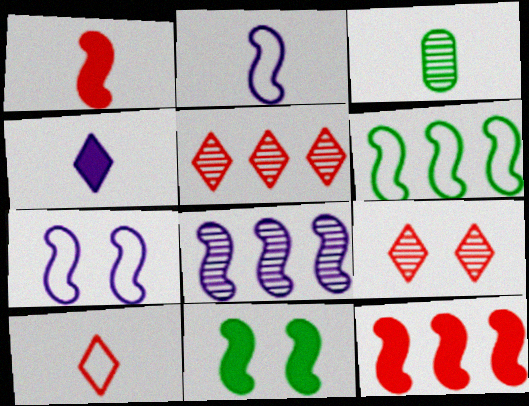[[3, 8, 9], 
[6, 8, 12]]